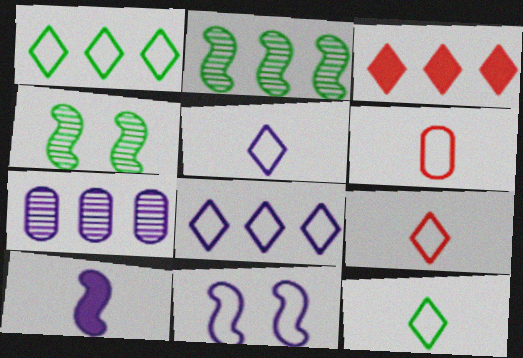[[1, 6, 11], 
[5, 9, 12]]